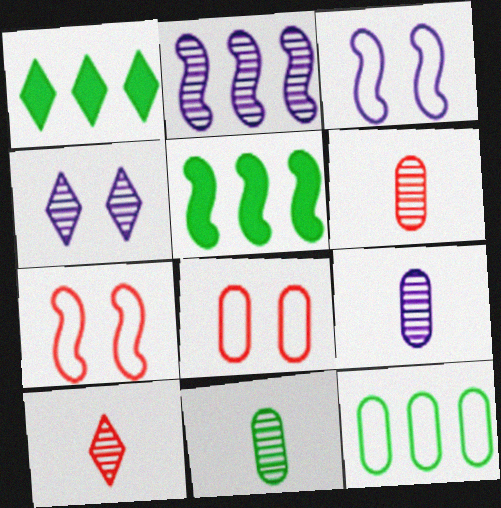[[1, 3, 6], 
[1, 7, 9], 
[2, 4, 9], 
[6, 9, 11]]